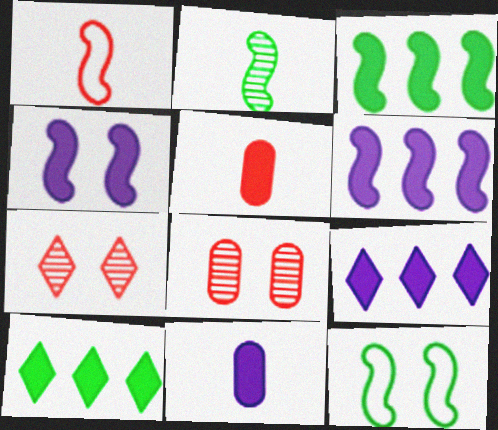[[2, 3, 12], 
[4, 5, 10], 
[4, 9, 11]]